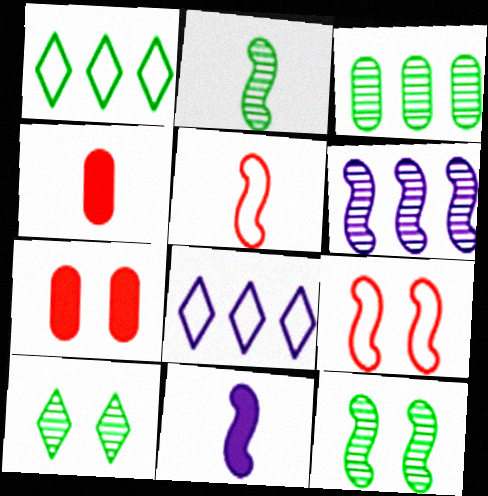[[2, 3, 10], 
[2, 5, 11], 
[2, 7, 8], 
[4, 8, 12]]